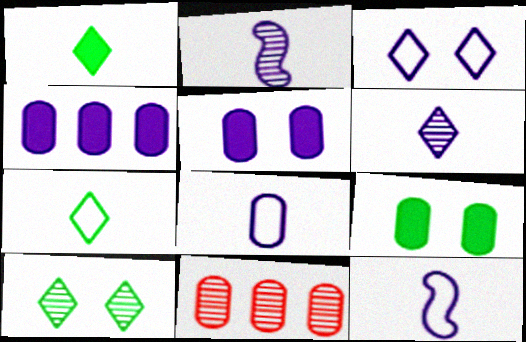[[2, 3, 4], 
[2, 10, 11], 
[8, 9, 11]]